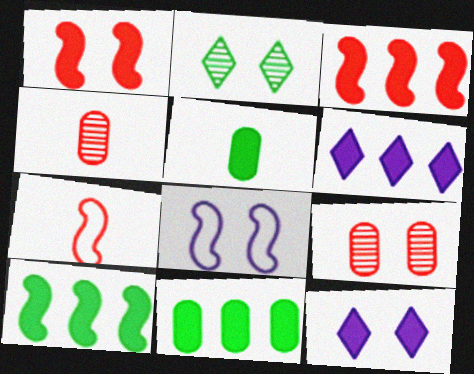[[1, 5, 6], 
[3, 5, 12], 
[3, 6, 11]]